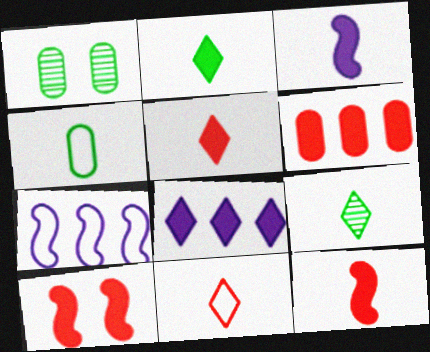[[1, 5, 7], 
[5, 6, 10]]